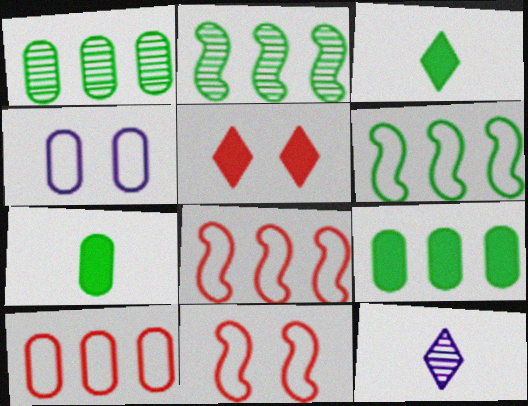[[9, 11, 12]]